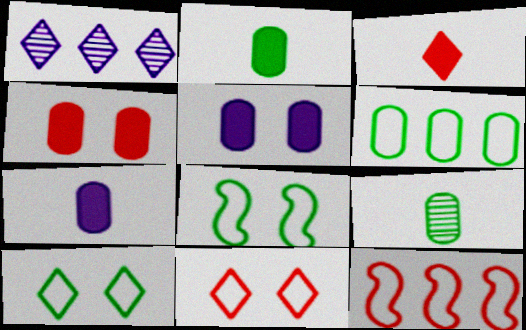[[1, 3, 10]]